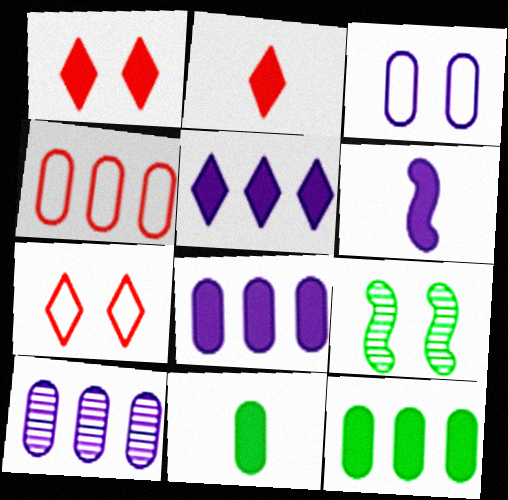[[1, 3, 9], 
[1, 6, 12], 
[2, 6, 11], 
[4, 10, 12]]